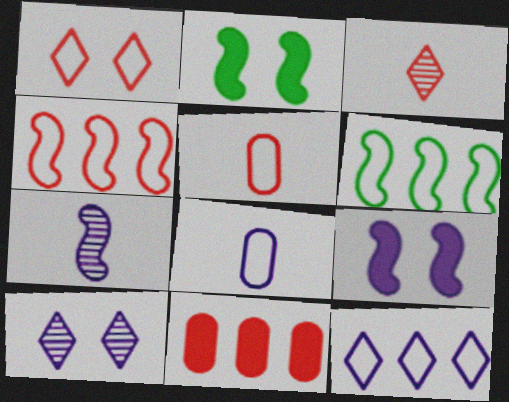[[1, 4, 5], 
[1, 6, 8], 
[2, 4, 7]]